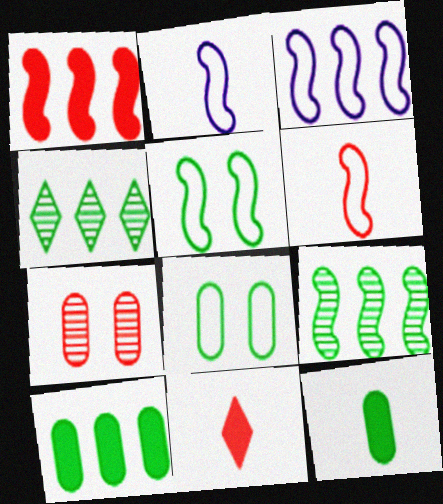[[1, 3, 9], 
[3, 5, 6], 
[4, 5, 12]]